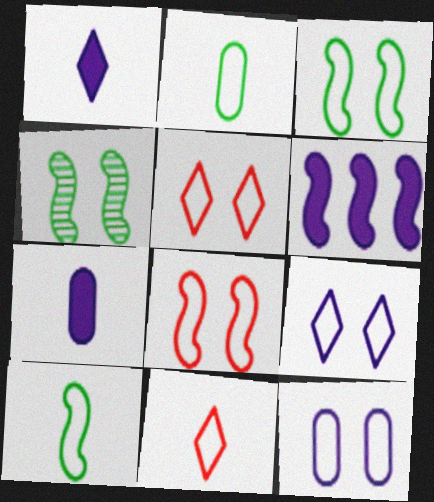[[3, 5, 12]]